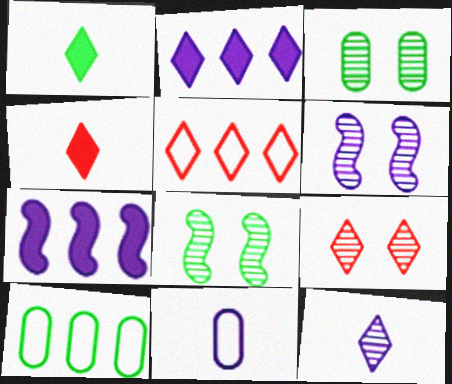[[1, 8, 10], 
[2, 6, 11], 
[3, 6, 9], 
[4, 5, 9], 
[4, 6, 10]]